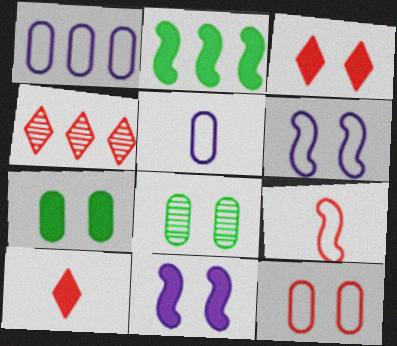[[1, 2, 4], 
[3, 6, 8], 
[3, 7, 11]]